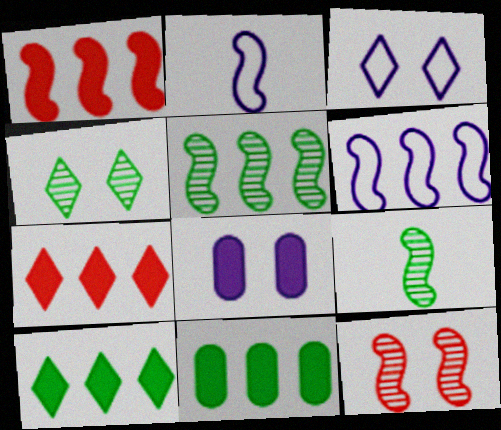[[1, 5, 6]]